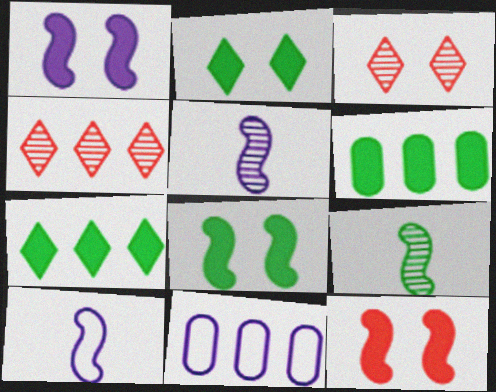[[1, 8, 12], 
[3, 6, 10]]